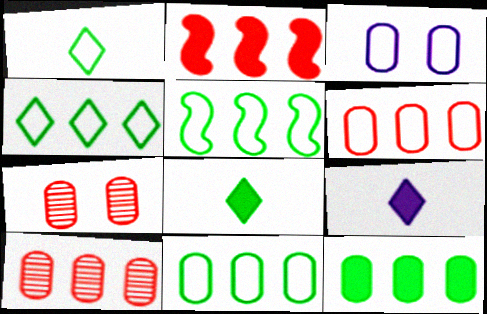[[4, 5, 11], 
[5, 7, 9]]